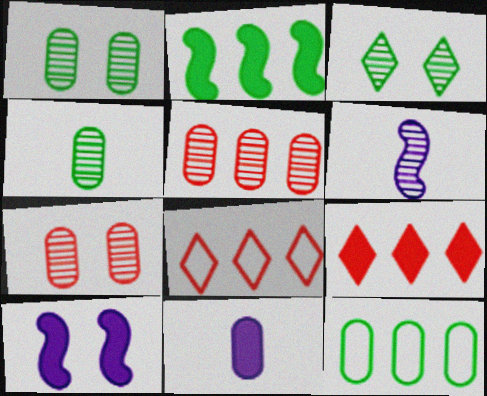[[3, 5, 6], 
[4, 8, 10], 
[7, 11, 12]]